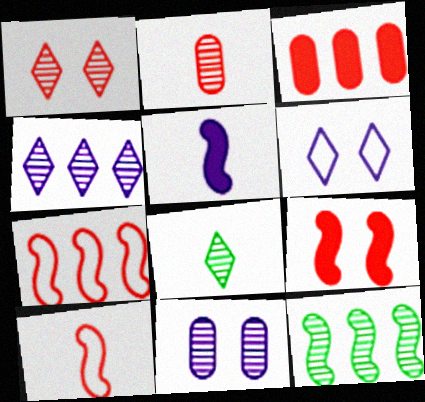[[1, 3, 10], 
[1, 4, 8]]